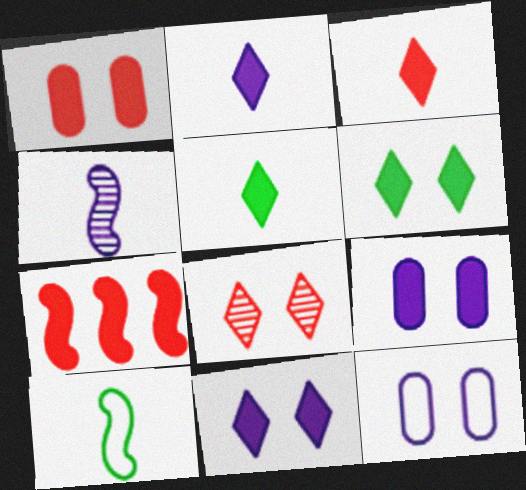[[1, 3, 7], 
[2, 3, 5], 
[5, 7, 9]]